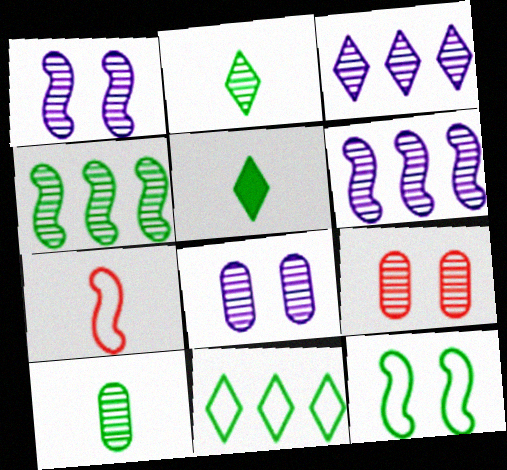[[2, 6, 9]]